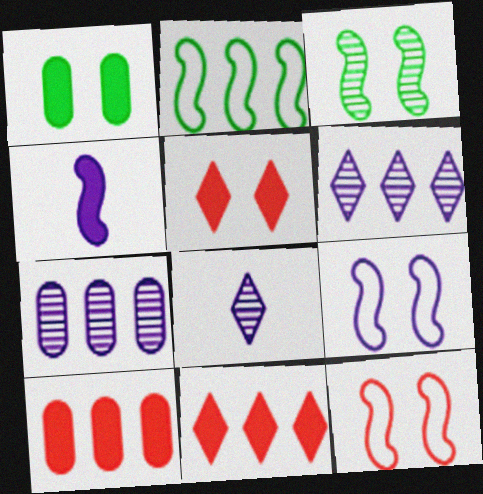[[1, 4, 11], 
[2, 6, 10], 
[2, 7, 11]]